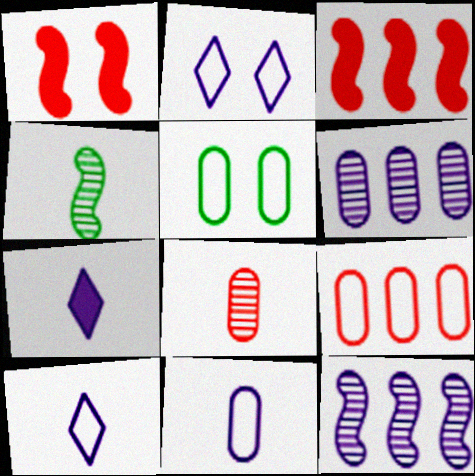[[5, 9, 11]]